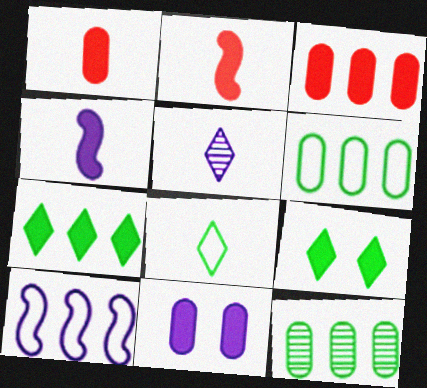[[2, 7, 11], 
[3, 4, 9], 
[5, 10, 11]]